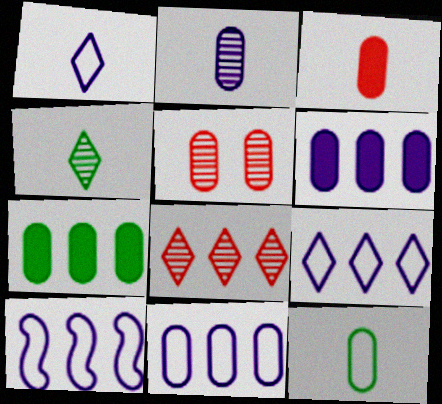[[2, 3, 12], 
[5, 6, 12], 
[7, 8, 10], 
[9, 10, 11]]